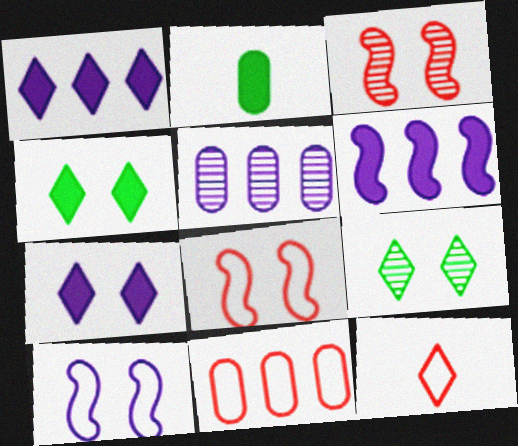[[1, 9, 12], 
[8, 11, 12]]